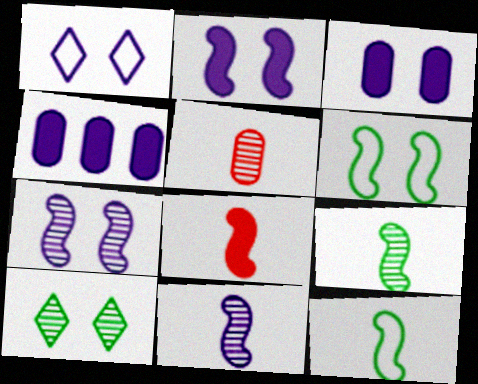[[1, 3, 7], 
[1, 4, 11], 
[8, 11, 12]]